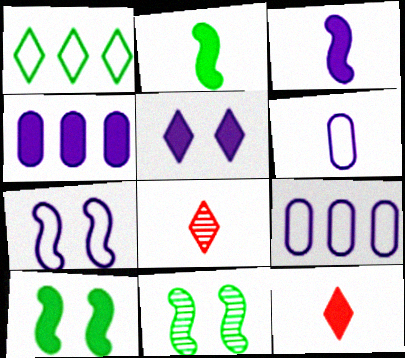[[1, 5, 8], 
[2, 6, 8], 
[3, 4, 5], 
[4, 10, 12], 
[8, 9, 10], 
[9, 11, 12]]